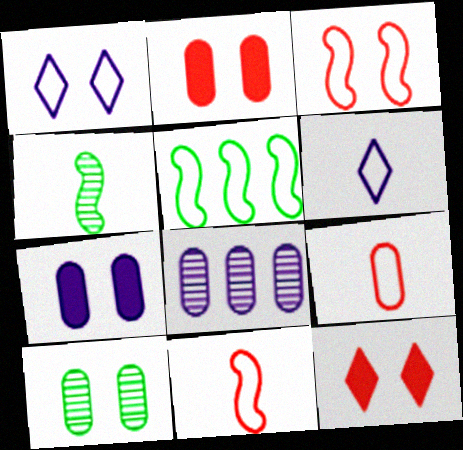[[1, 5, 9]]